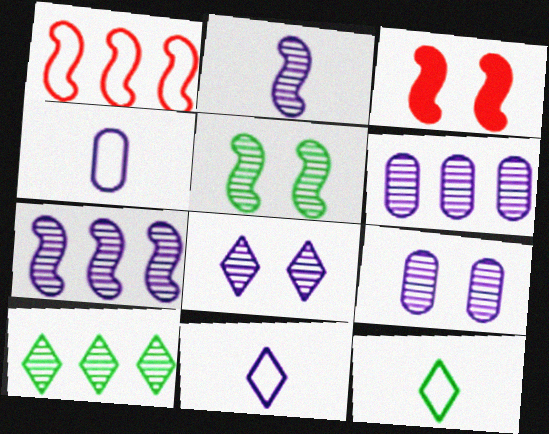[[2, 6, 8], 
[3, 4, 10], 
[3, 6, 12]]